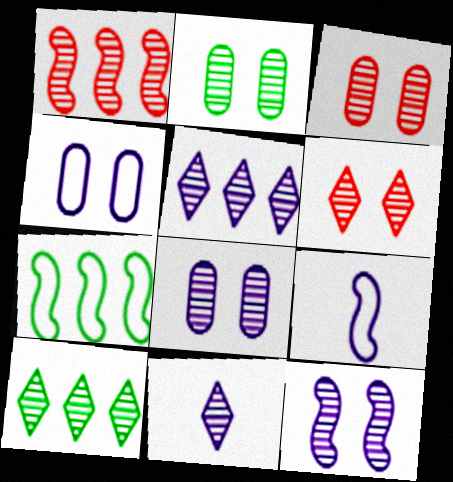[[1, 2, 11], 
[2, 3, 8], 
[2, 6, 12], 
[6, 10, 11]]